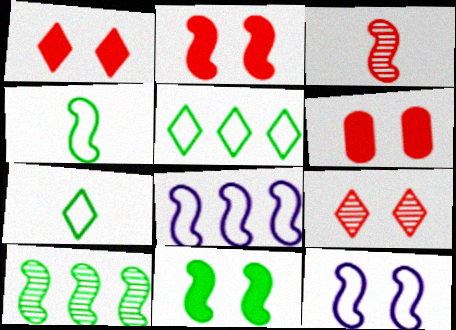[[1, 2, 6], 
[3, 8, 11], 
[4, 10, 11]]